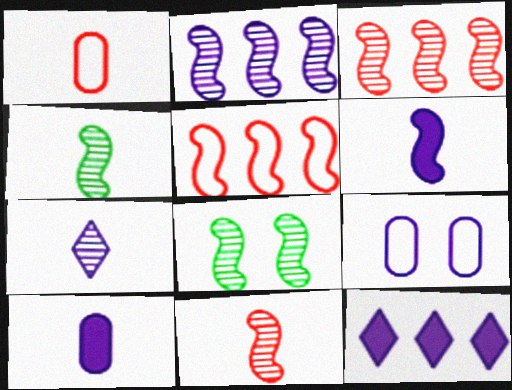[[1, 8, 12], 
[2, 8, 11], 
[5, 6, 8]]